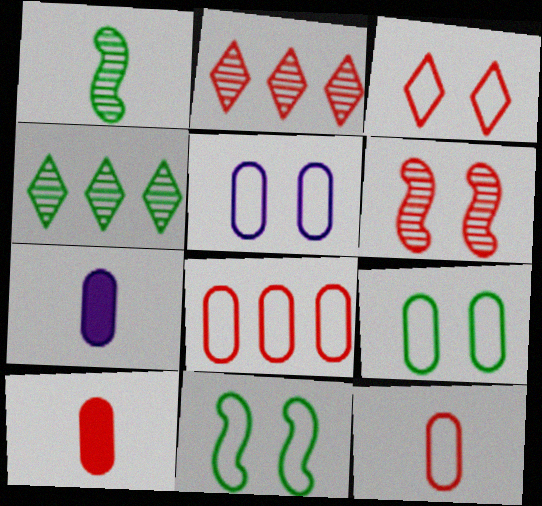[[2, 7, 11], 
[3, 5, 11]]